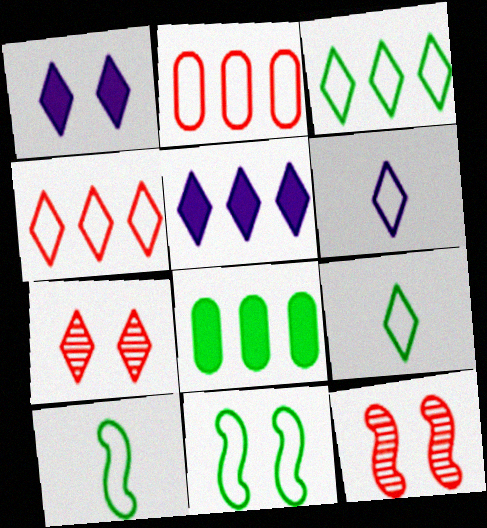[[2, 6, 11], 
[5, 7, 9], 
[6, 8, 12]]